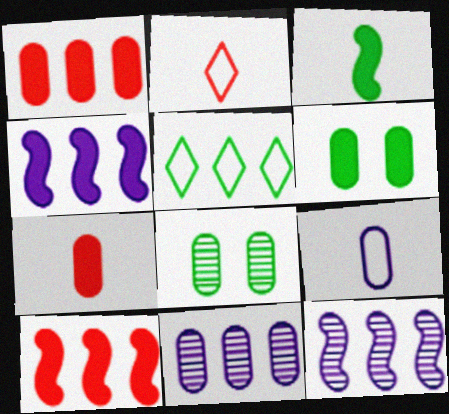[[1, 5, 12], 
[1, 8, 9], 
[2, 4, 8], 
[2, 6, 12], 
[3, 5, 8], 
[5, 10, 11]]